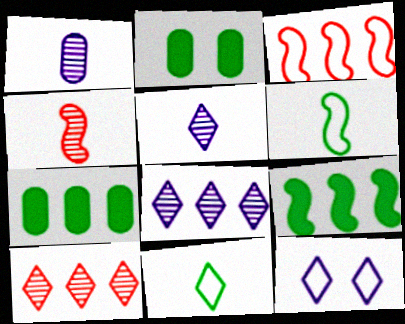[[2, 3, 5], 
[3, 7, 8], 
[4, 7, 12]]